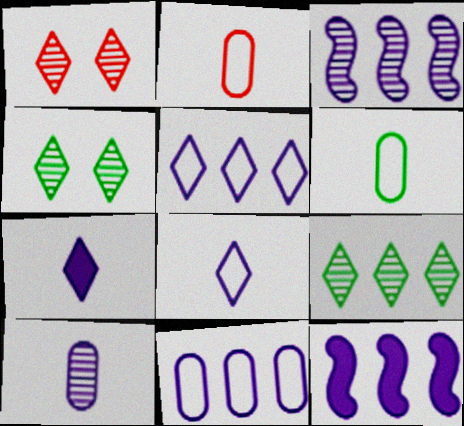[[1, 6, 12], 
[2, 4, 12]]